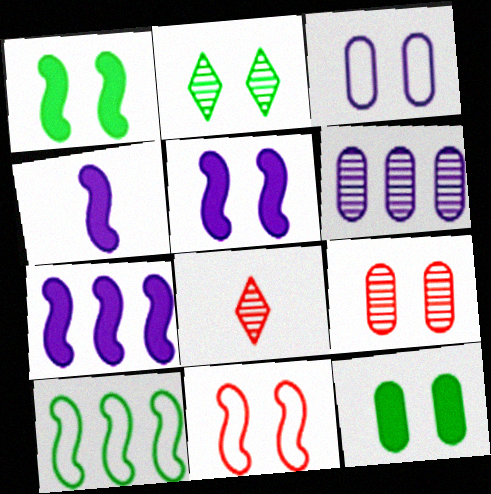[[3, 9, 12], 
[4, 5, 7]]